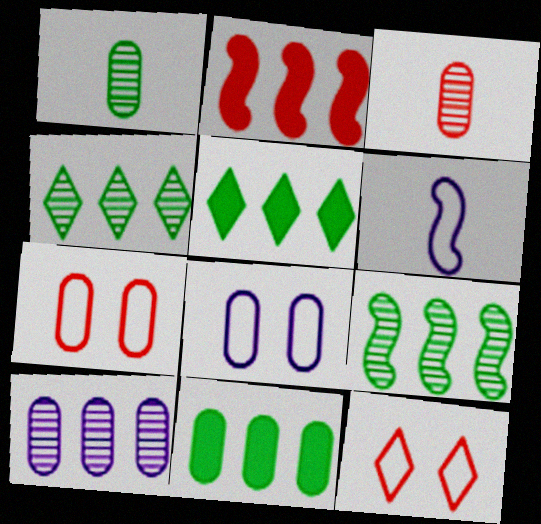[[2, 3, 12], 
[3, 8, 11]]